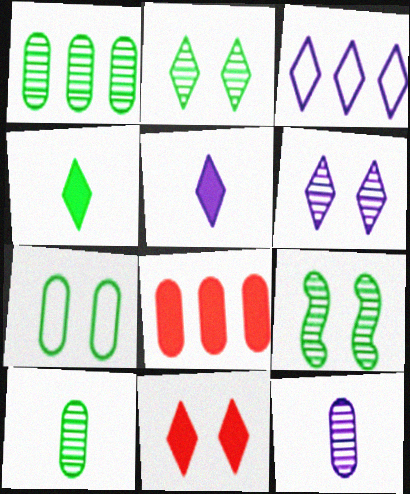[[3, 5, 6], 
[7, 8, 12]]